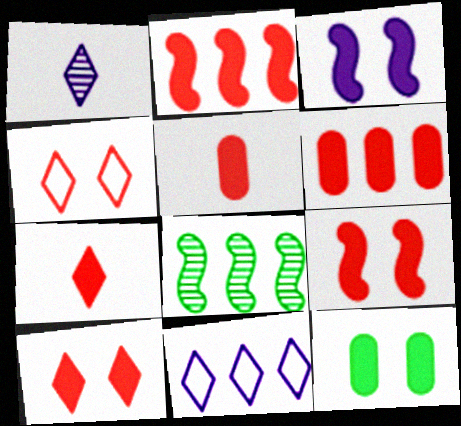[[2, 5, 10], 
[3, 10, 12], 
[6, 7, 9], 
[6, 8, 11]]